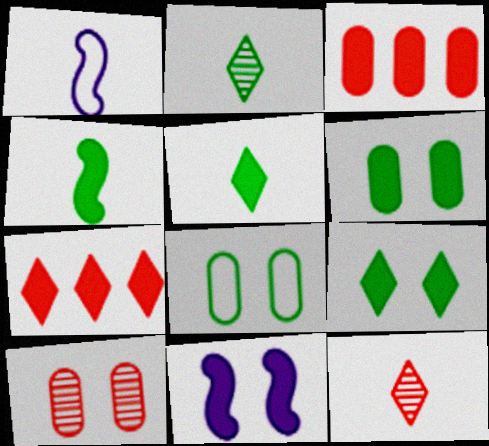[[3, 5, 11]]